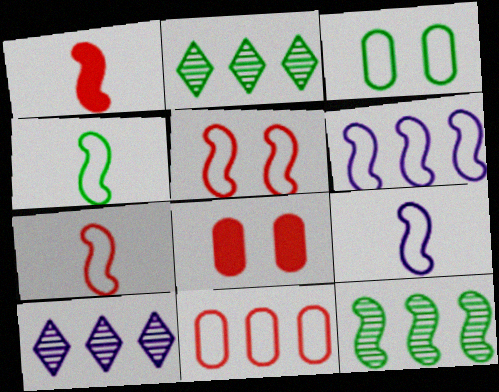[[1, 3, 10], 
[2, 8, 9], 
[4, 5, 6], 
[4, 7, 9], 
[4, 8, 10]]